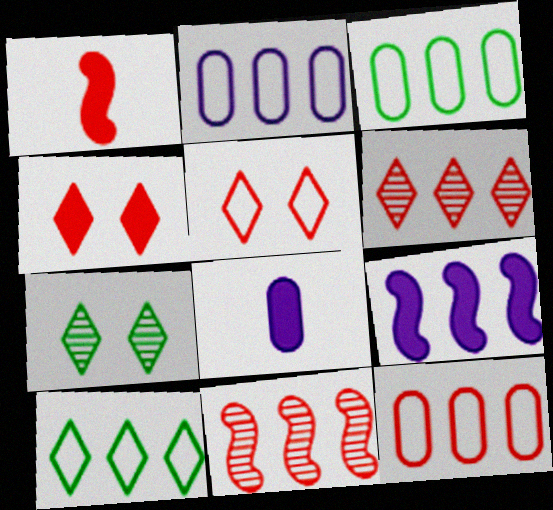[[1, 2, 7], 
[2, 3, 12], 
[3, 6, 9]]